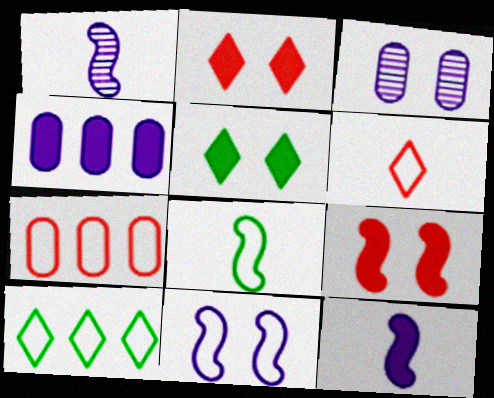[[1, 5, 7]]